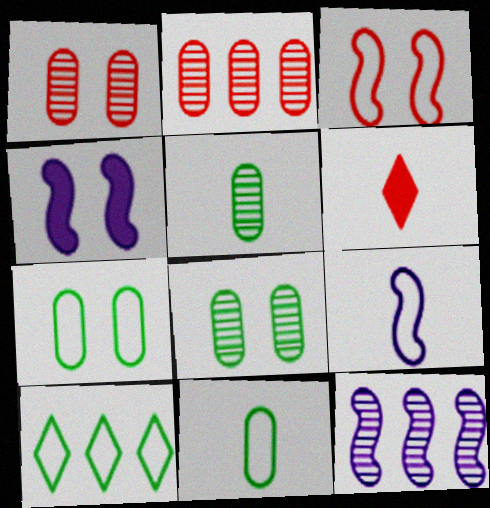[[2, 3, 6], 
[4, 9, 12], 
[5, 6, 9], 
[6, 7, 12]]